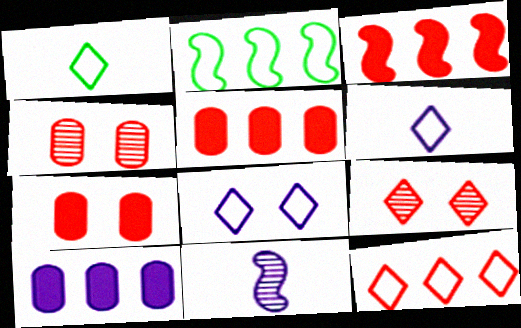[[1, 8, 12], 
[8, 10, 11]]